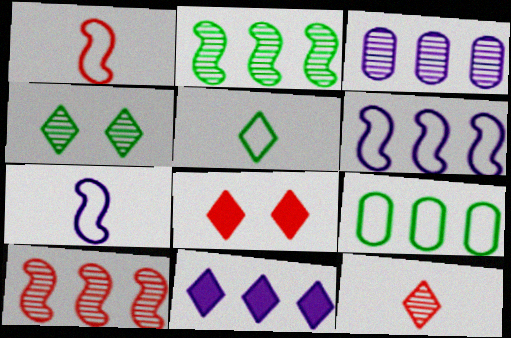[[3, 6, 11], 
[9, 10, 11]]